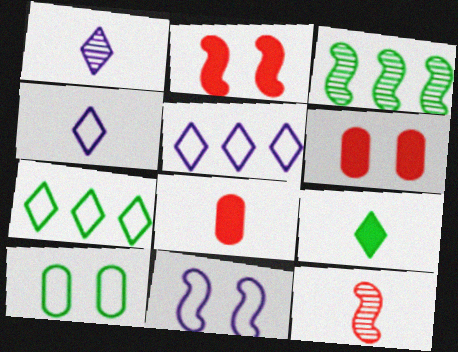[[3, 4, 6], 
[3, 9, 10]]